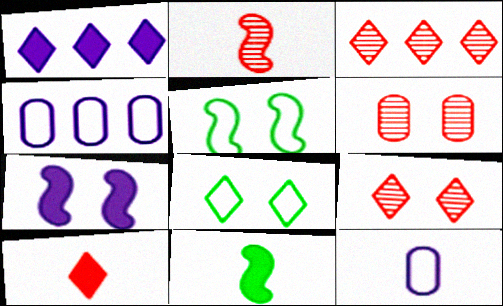[[2, 3, 6], 
[4, 9, 11], 
[6, 7, 8]]